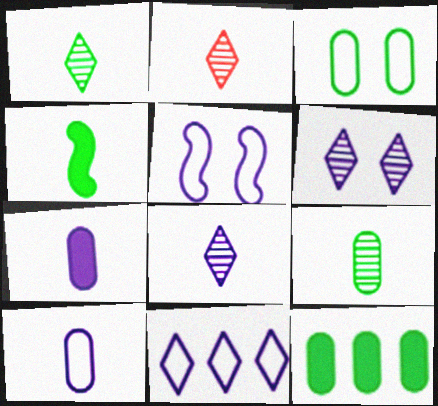[[1, 2, 8], 
[2, 4, 10], 
[2, 5, 12], 
[3, 9, 12], 
[5, 10, 11]]